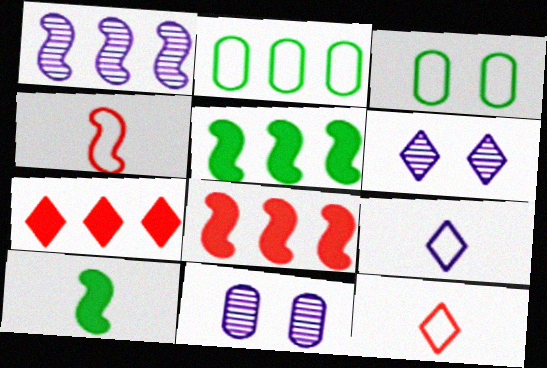[[1, 2, 7], 
[5, 11, 12]]